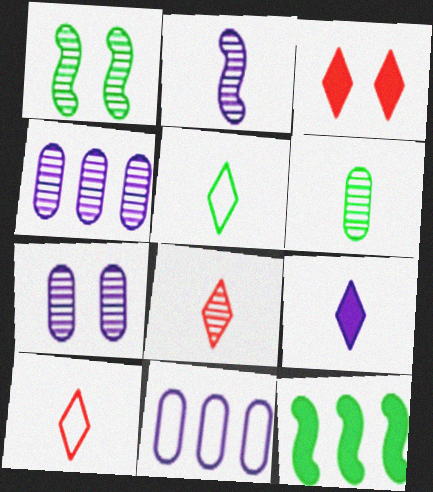[[1, 4, 8], 
[2, 6, 8], 
[5, 8, 9], 
[7, 10, 12]]